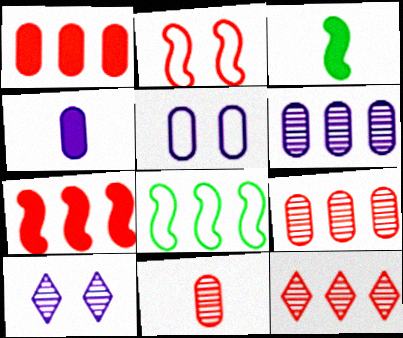[[3, 5, 12], 
[4, 5, 6]]